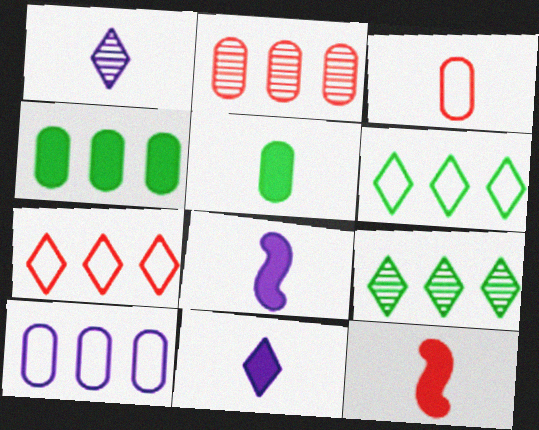[[2, 4, 10], 
[5, 11, 12]]